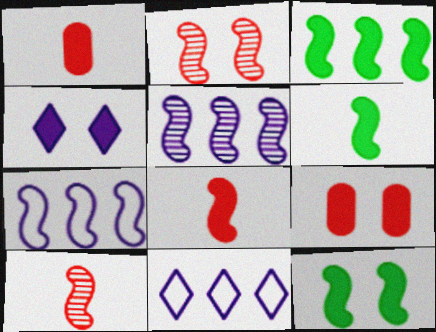[[1, 3, 4], 
[2, 6, 7], 
[3, 6, 12], 
[4, 9, 12], 
[7, 10, 12]]